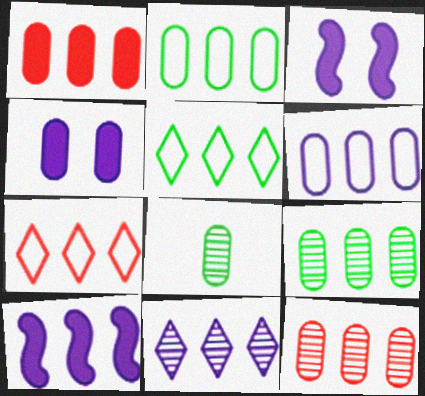[[1, 6, 9], 
[3, 7, 8], 
[5, 10, 12], 
[6, 10, 11], 
[7, 9, 10]]